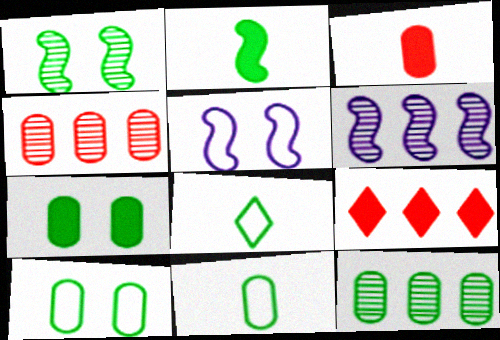[[7, 11, 12]]